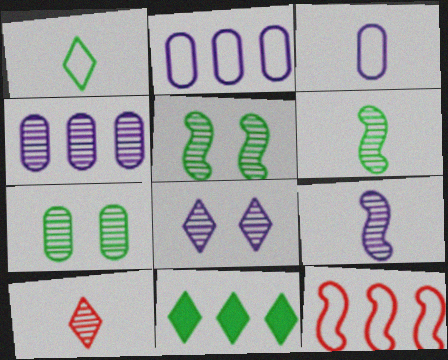[[4, 5, 10], 
[4, 8, 9], 
[4, 11, 12]]